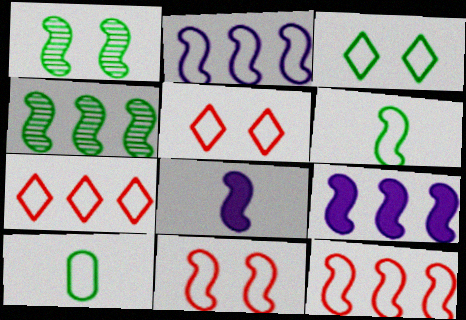[[1, 8, 12], 
[2, 5, 10], 
[2, 6, 11], 
[4, 8, 11], 
[4, 9, 12]]